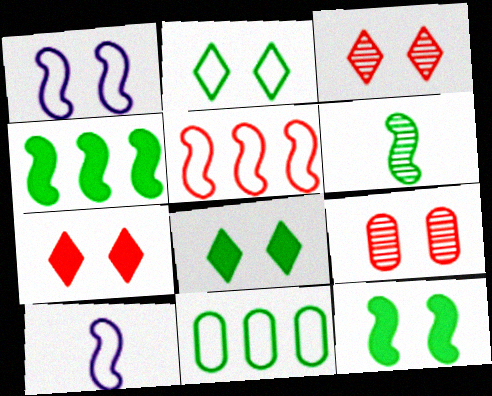[[1, 8, 9], 
[6, 8, 11]]